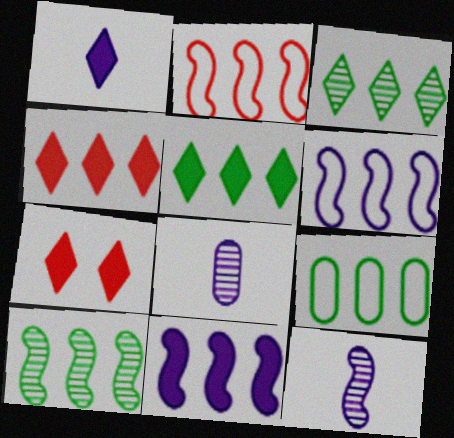[[1, 5, 7], 
[2, 10, 11], 
[5, 9, 10], 
[7, 9, 12]]